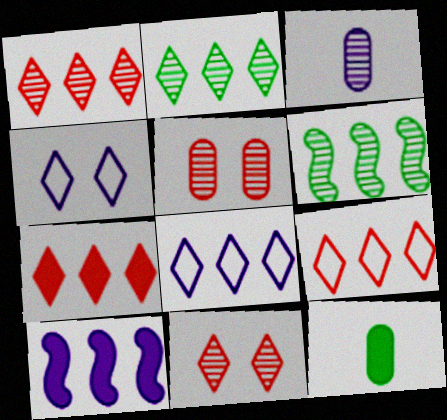[[1, 7, 9], 
[2, 7, 8], 
[3, 4, 10], 
[3, 6, 11]]